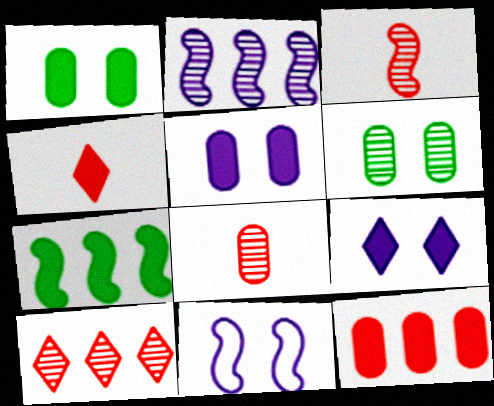[[3, 7, 11], 
[4, 5, 7]]